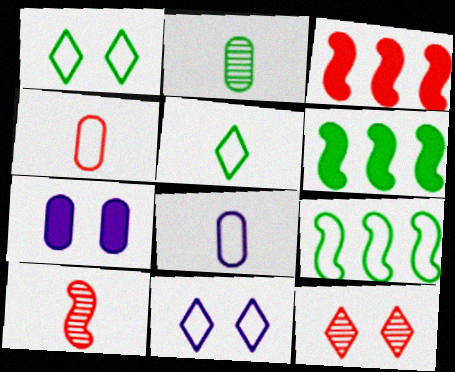[[1, 2, 6], 
[2, 3, 11], 
[3, 4, 12], 
[4, 9, 11], 
[6, 8, 12]]